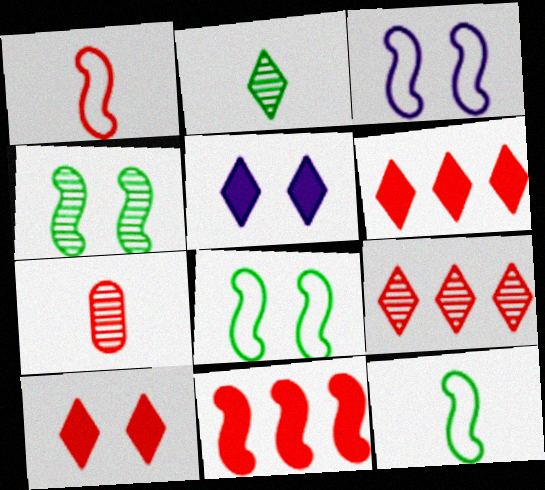[]